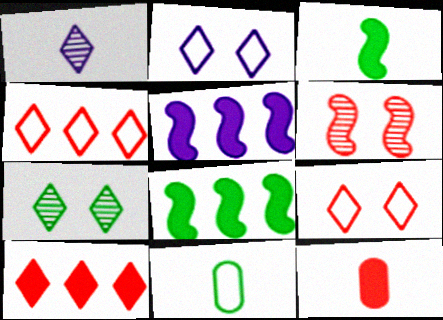[[4, 6, 12], 
[7, 8, 11]]